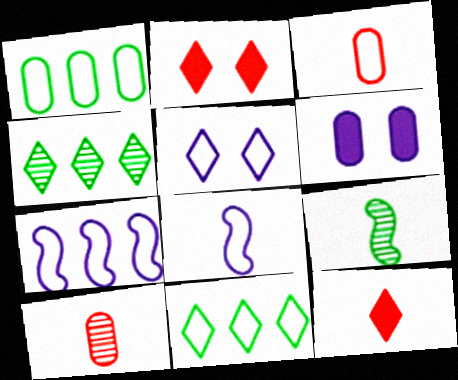[[1, 6, 10], 
[4, 5, 12]]